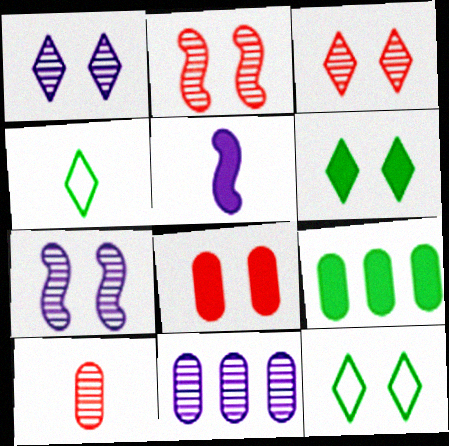[[4, 5, 10], 
[7, 8, 12]]